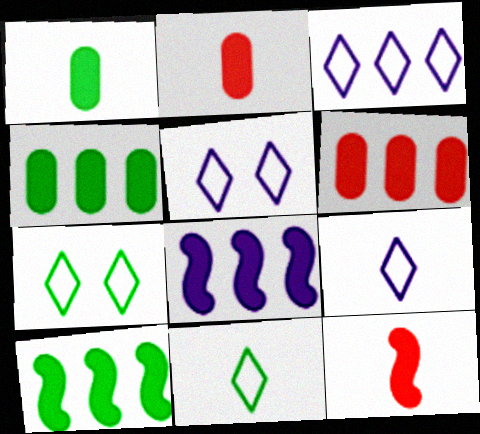[[3, 5, 9]]